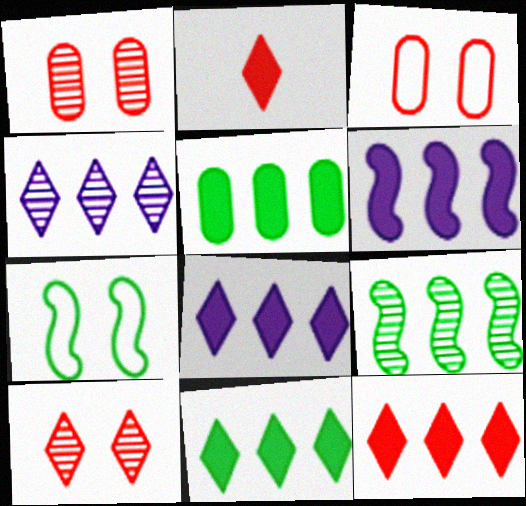[[5, 6, 12], 
[8, 11, 12]]